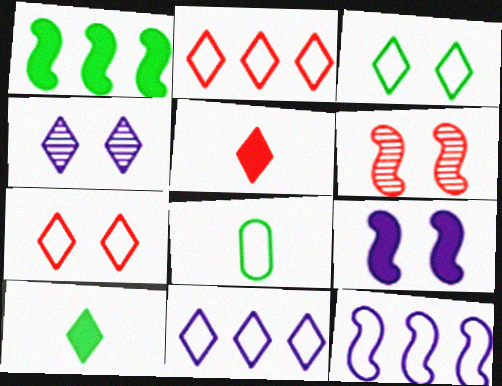[[2, 4, 10], 
[7, 8, 12]]